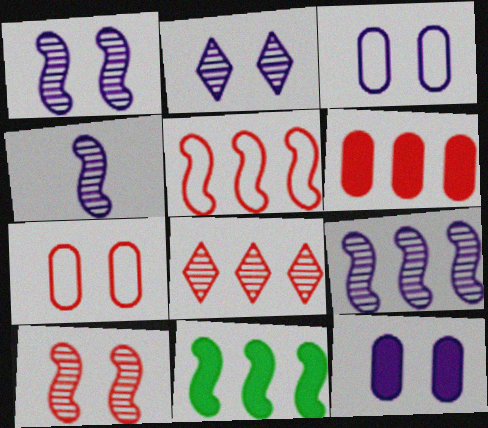[[1, 4, 9], 
[5, 6, 8], 
[5, 9, 11]]